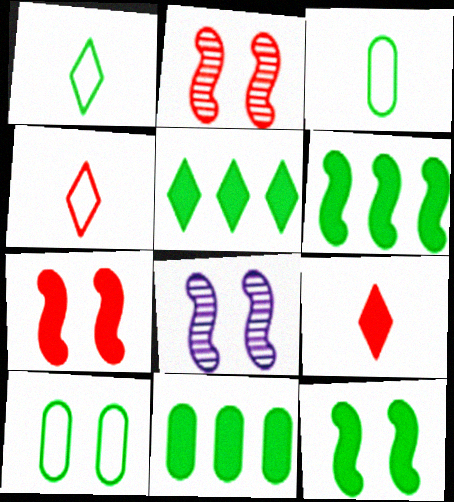[[4, 8, 11], 
[5, 6, 11]]